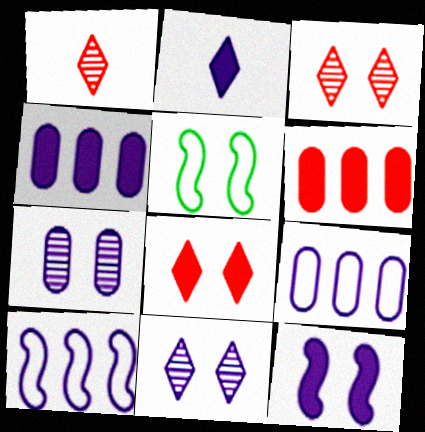[[1, 4, 5], 
[2, 4, 12], 
[2, 7, 10], 
[5, 7, 8]]